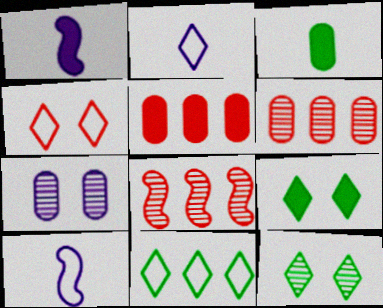[[1, 5, 9], 
[2, 4, 11], 
[5, 10, 12], 
[6, 9, 10]]